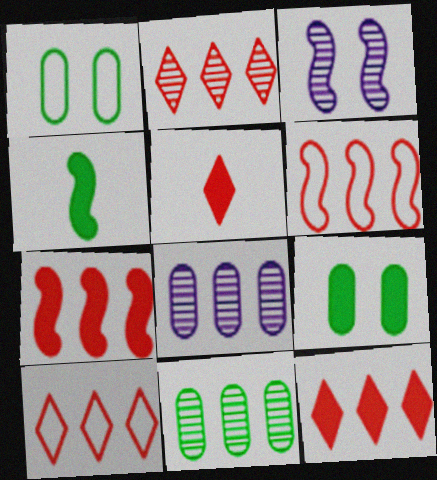[[2, 10, 12], 
[3, 4, 6]]